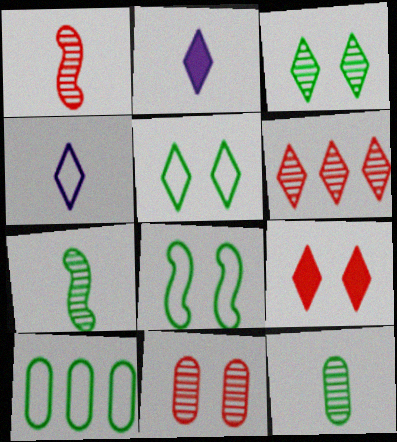[[1, 6, 11], 
[2, 5, 6]]